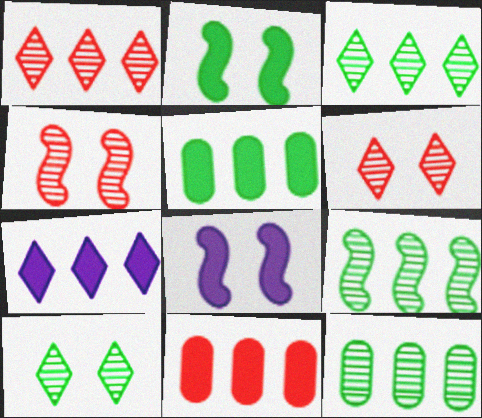[[3, 9, 12]]